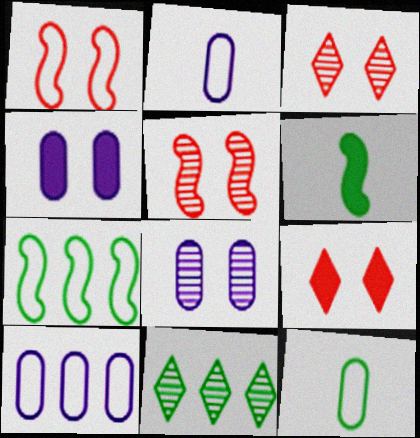[[3, 6, 10]]